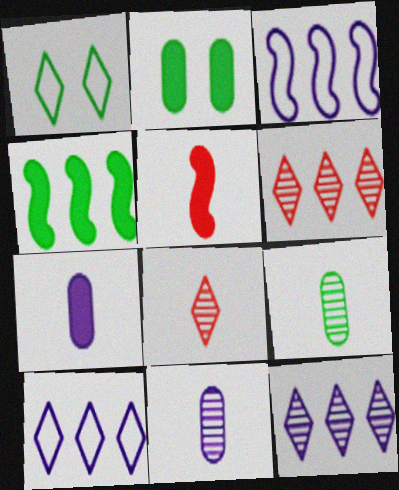[[1, 4, 9], 
[2, 3, 8]]